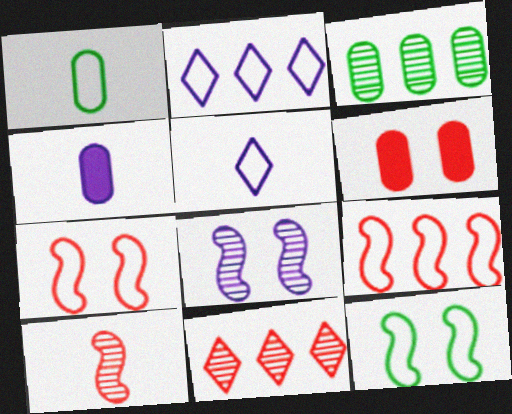[[1, 2, 7], 
[2, 4, 8], 
[4, 11, 12]]